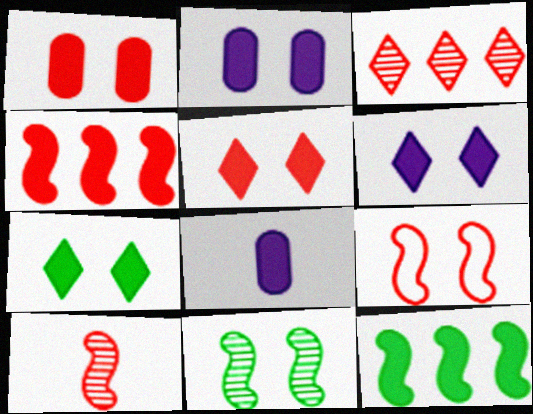[[4, 7, 8], 
[4, 9, 10], 
[5, 6, 7], 
[5, 8, 12]]